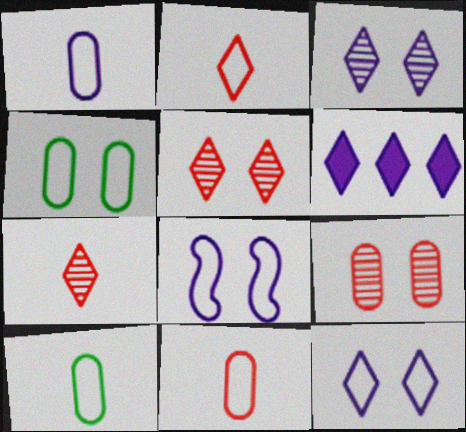[[1, 10, 11]]